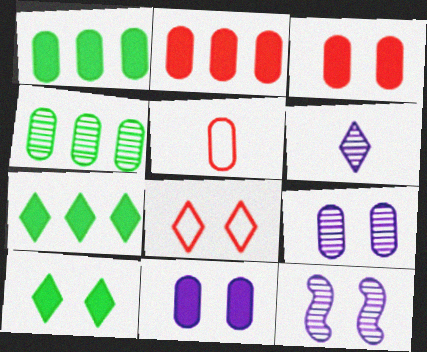[[1, 5, 9], 
[4, 5, 11], 
[5, 7, 12], 
[6, 7, 8]]